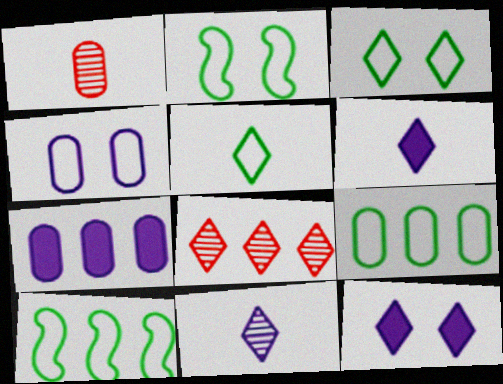[[1, 10, 12], 
[2, 5, 9], 
[3, 6, 8], 
[5, 8, 12], 
[7, 8, 10]]